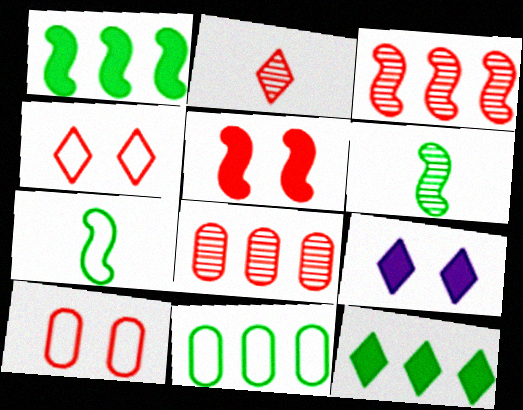[[7, 8, 9]]